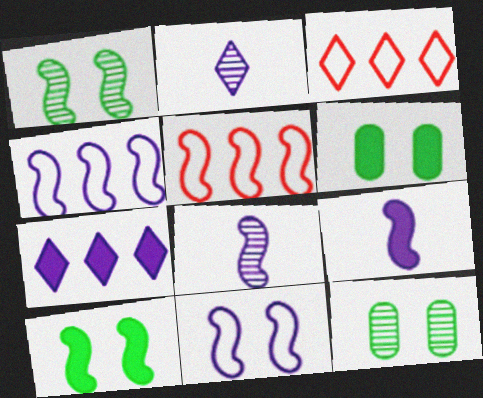[[1, 5, 9], 
[2, 5, 6], 
[3, 6, 8], 
[3, 9, 12], 
[5, 8, 10]]